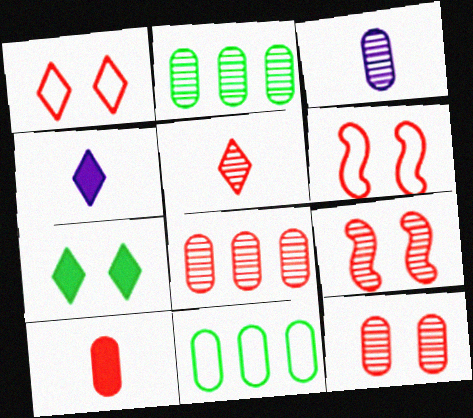[[2, 3, 12], 
[2, 4, 6], 
[4, 9, 11], 
[5, 8, 9]]